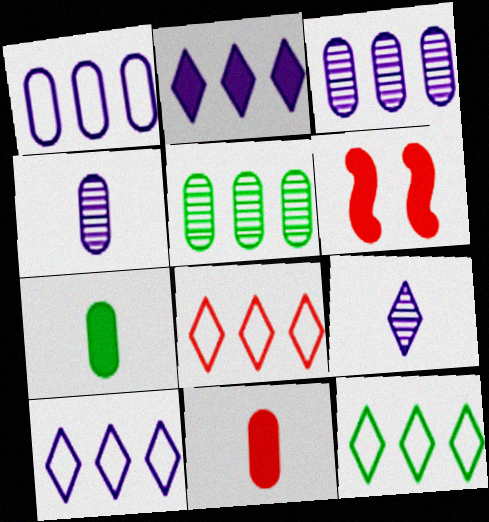[[2, 6, 7], 
[4, 6, 12], 
[8, 10, 12]]